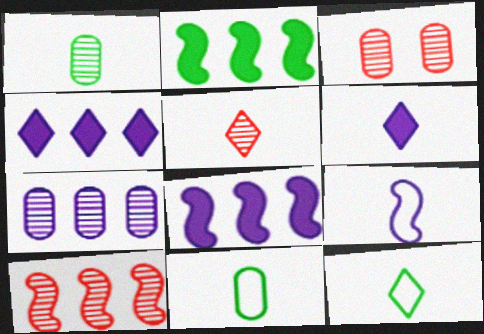[[1, 3, 7], 
[3, 5, 10], 
[3, 8, 12], 
[5, 6, 12]]